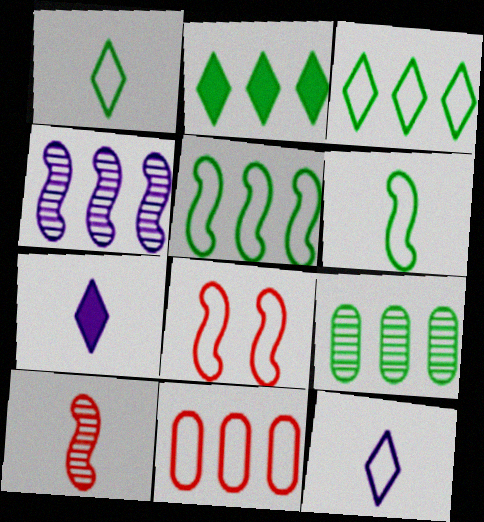[[2, 4, 11], 
[2, 5, 9], 
[7, 8, 9]]